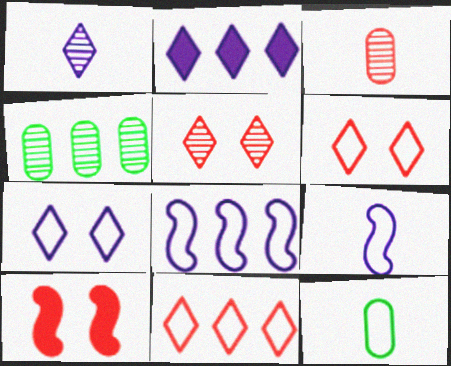[[1, 2, 7], 
[3, 10, 11], 
[6, 8, 12]]